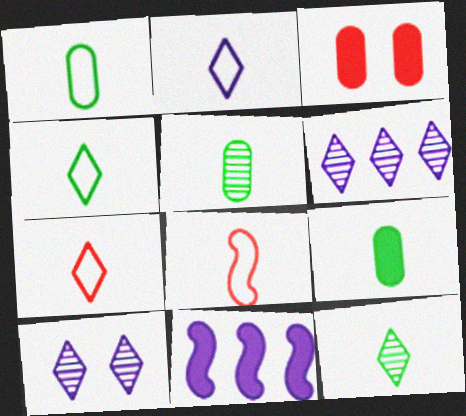[[1, 2, 8], 
[1, 5, 9], 
[2, 4, 7]]